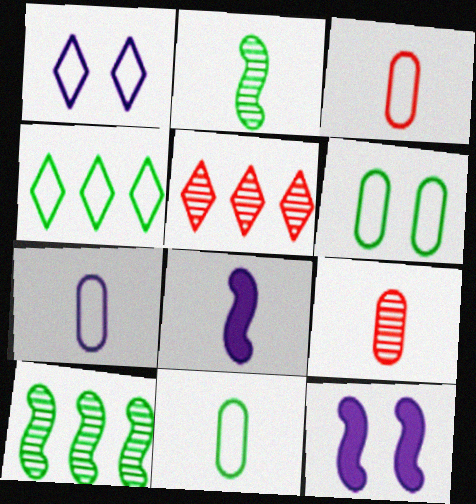[[3, 7, 11], 
[4, 9, 12], 
[5, 6, 8], 
[5, 11, 12]]